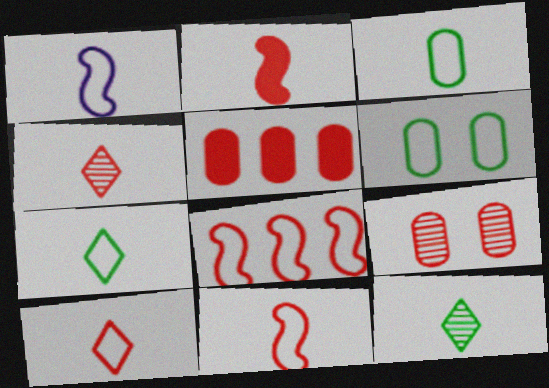[[1, 3, 10]]